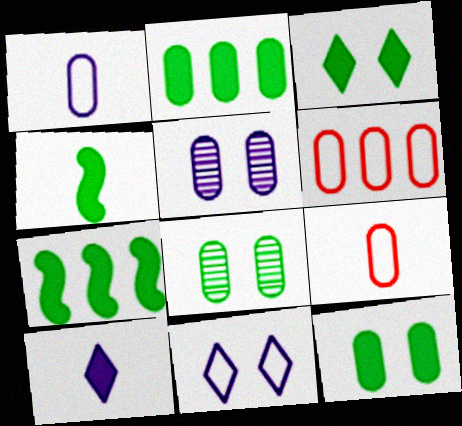[[2, 3, 4], 
[2, 5, 9]]